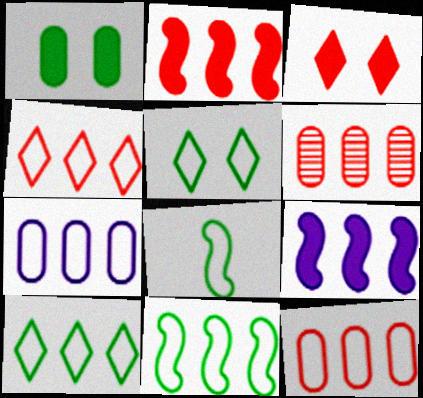[[2, 4, 6], 
[4, 7, 11], 
[6, 9, 10]]